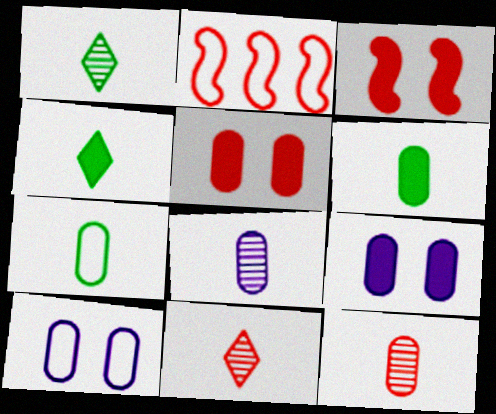[[1, 2, 9], 
[2, 5, 11]]